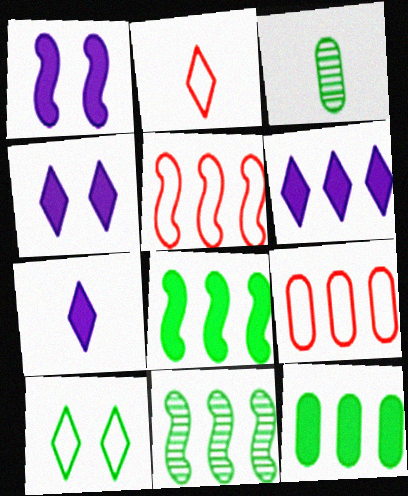[[3, 4, 5], 
[3, 8, 10], 
[4, 6, 7], 
[6, 9, 11]]